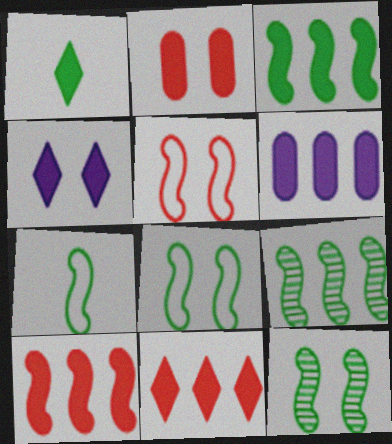[[1, 4, 11], 
[3, 6, 11], 
[3, 7, 12]]